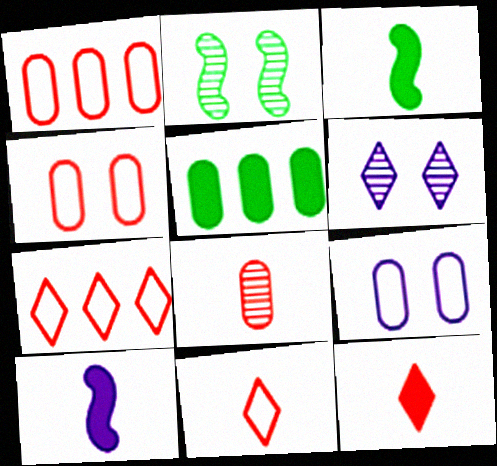[[1, 3, 6], 
[5, 8, 9]]